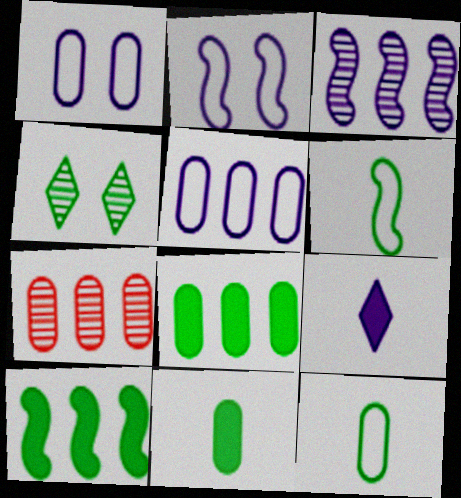[[1, 3, 9], 
[1, 7, 11], 
[4, 6, 8], 
[4, 10, 12], 
[5, 7, 8]]